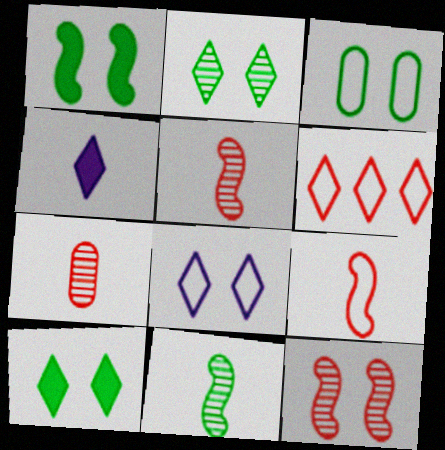[[1, 2, 3], 
[2, 4, 6]]